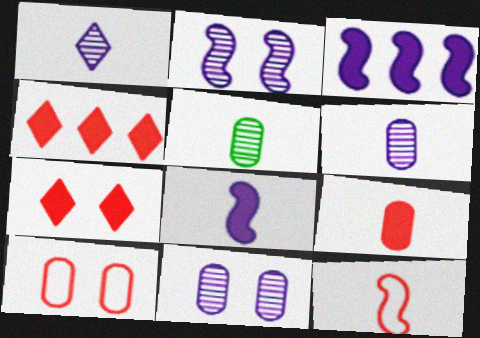[]